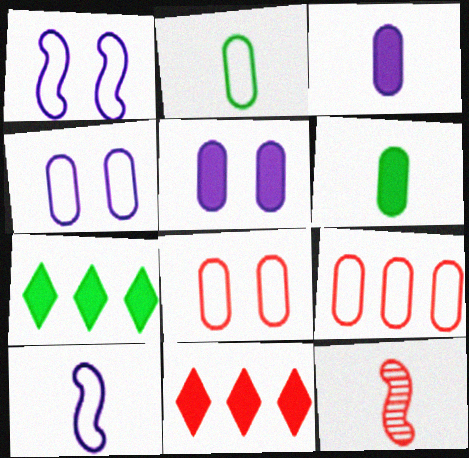[[2, 4, 9], 
[4, 7, 12], 
[8, 11, 12]]